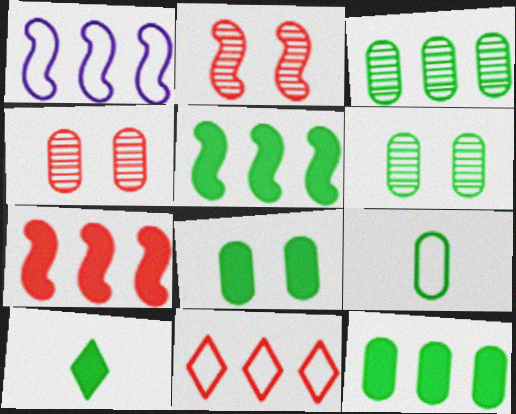[[1, 4, 10], 
[3, 8, 9], 
[5, 8, 10], 
[6, 9, 12]]